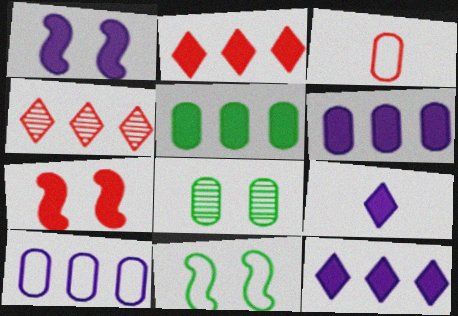[[1, 6, 9], 
[3, 4, 7], 
[3, 6, 8], 
[5, 7, 9]]